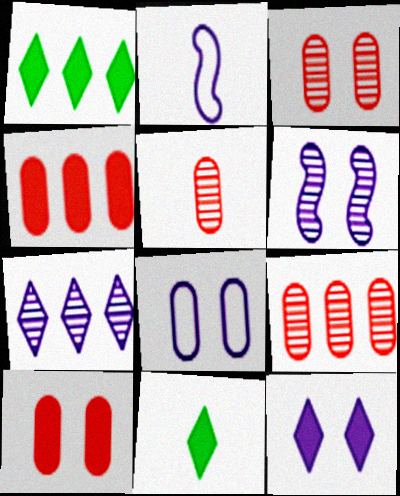[[1, 2, 3], 
[2, 5, 11], 
[3, 5, 9], 
[6, 8, 12]]